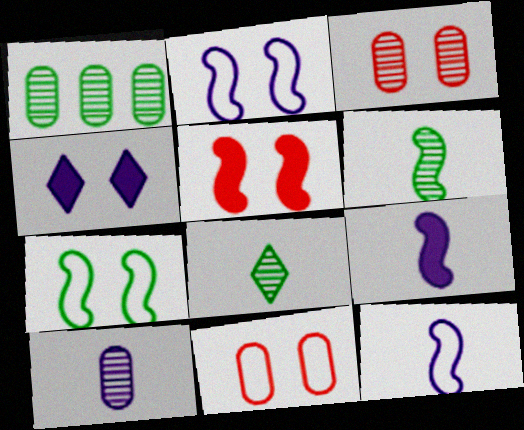[[1, 3, 10], 
[3, 4, 7]]